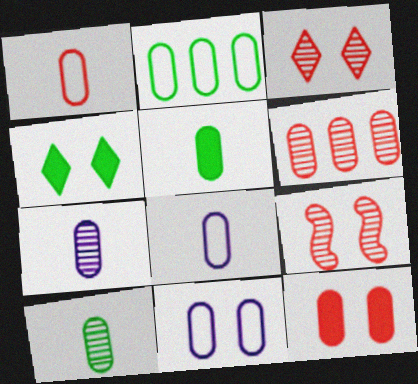[[1, 2, 11], 
[1, 5, 7], 
[1, 6, 12], 
[2, 7, 12], 
[4, 9, 11], 
[5, 6, 11]]